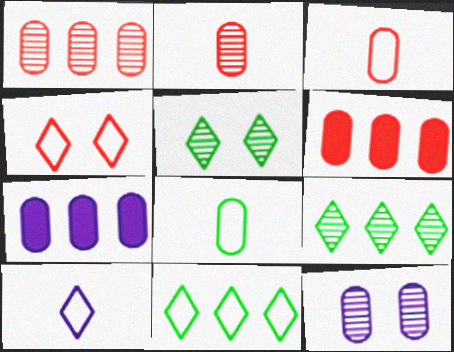[[4, 10, 11], 
[6, 8, 12]]